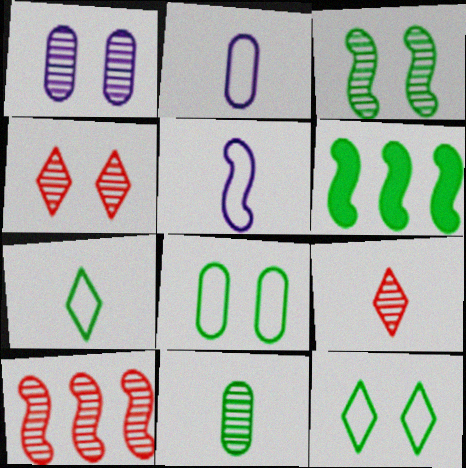[[1, 3, 4], 
[2, 4, 6], 
[6, 11, 12]]